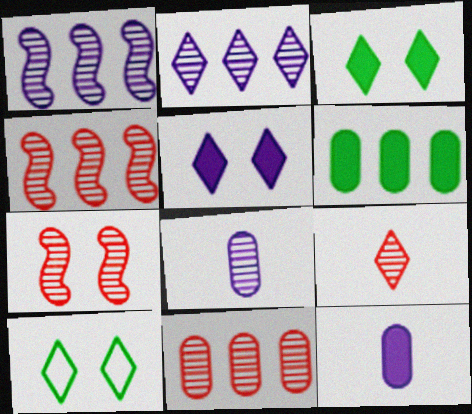[[4, 10, 12], 
[7, 9, 11]]